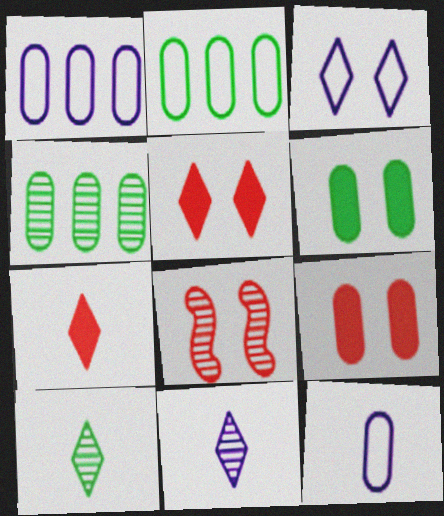[[3, 6, 8], 
[4, 8, 11], 
[4, 9, 12]]